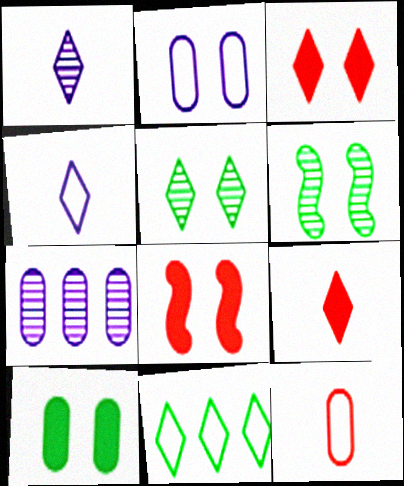[[1, 3, 11], 
[2, 3, 6], 
[2, 5, 8], 
[7, 10, 12]]